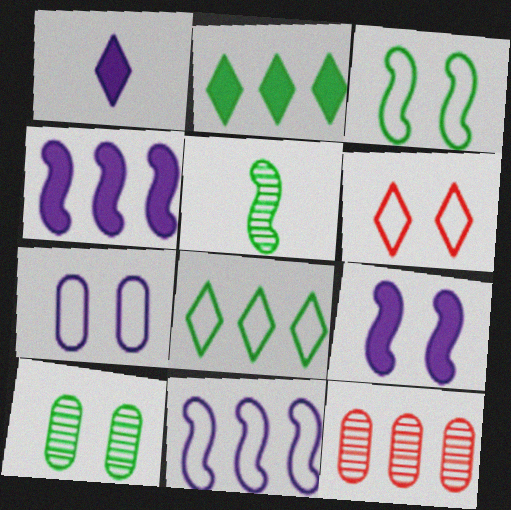[[1, 3, 12], 
[2, 11, 12], 
[3, 6, 7], 
[4, 8, 12], 
[6, 9, 10]]